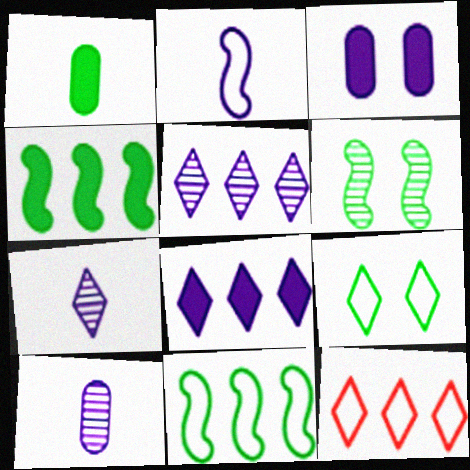[[2, 3, 5]]